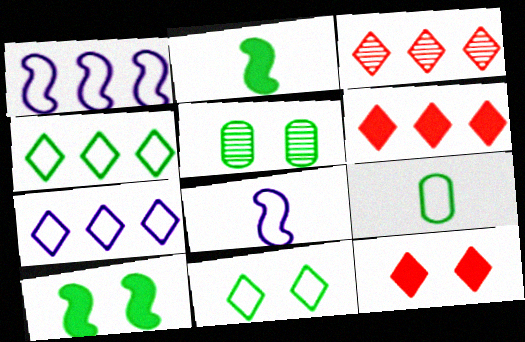[[2, 4, 5], 
[5, 6, 8], 
[5, 10, 11]]